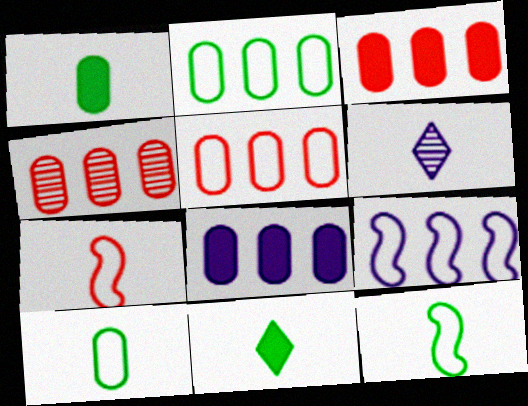[[1, 6, 7], 
[2, 4, 8], 
[3, 4, 5]]